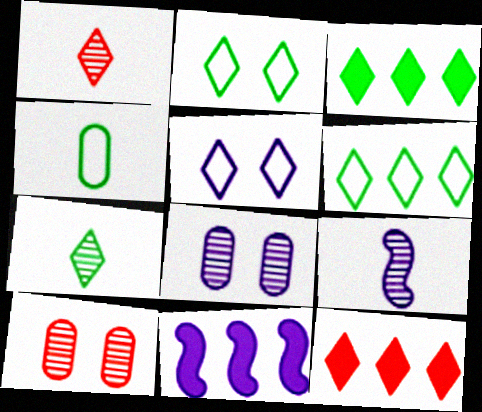[[1, 3, 5], 
[2, 3, 7], 
[5, 7, 12]]